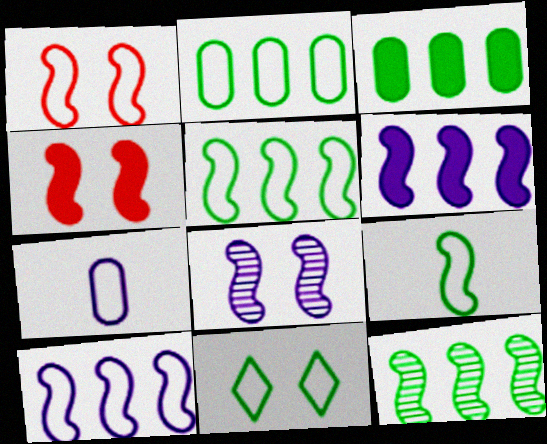[[1, 9, 10], 
[2, 9, 11]]